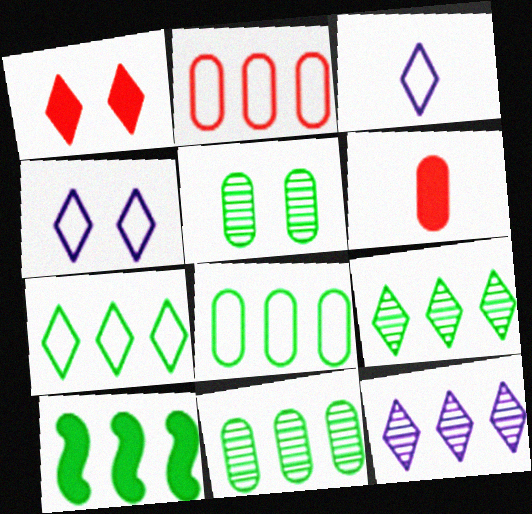[[1, 3, 9], 
[2, 10, 12], 
[7, 10, 11], 
[8, 9, 10]]